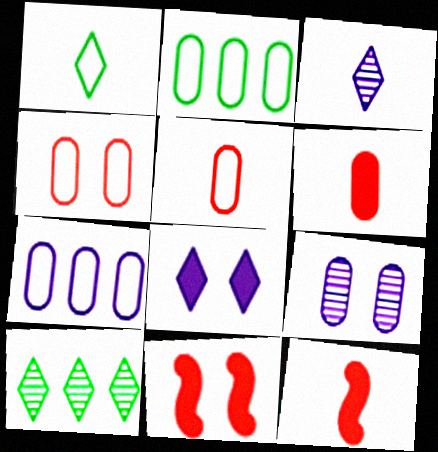[[2, 3, 11], 
[2, 6, 9]]